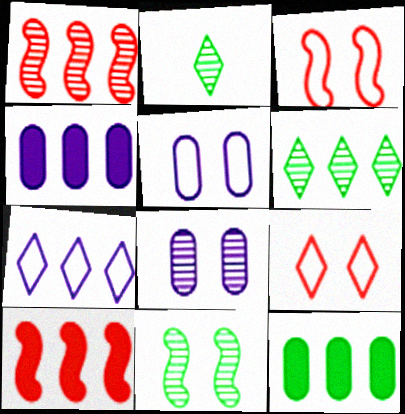[[1, 2, 8], 
[1, 7, 12], 
[2, 3, 4], 
[2, 5, 10]]